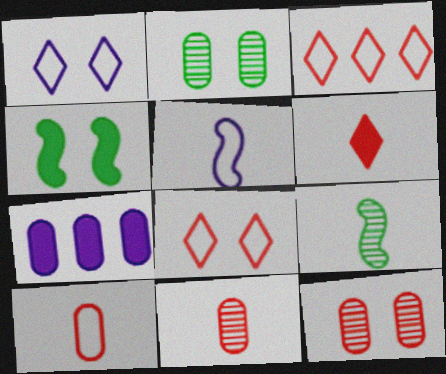[[1, 4, 12], 
[2, 7, 10], 
[4, 6, 7], 
[7, 8, 9]]